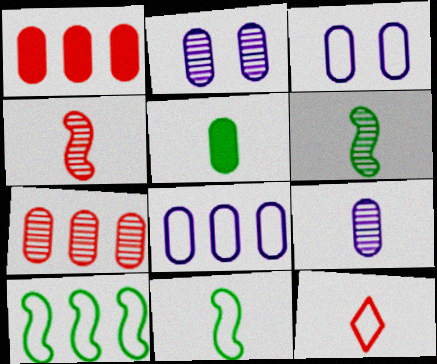[[3, 5, 7], 
[3, 10, 12]]